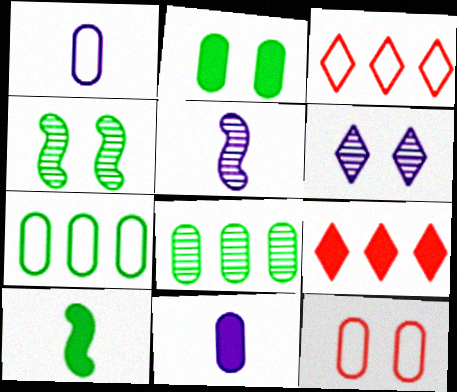[[1, 4, 9], 
[1, 7, 12], 
[2, 3, 5], 
[3, 4, 11], 
[8, 11, 12]]